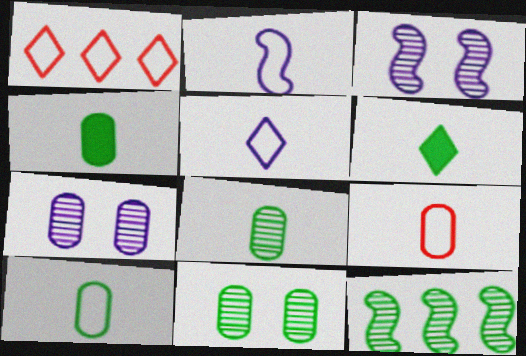[[1, 3, 4], 
[4, 8, 10]]